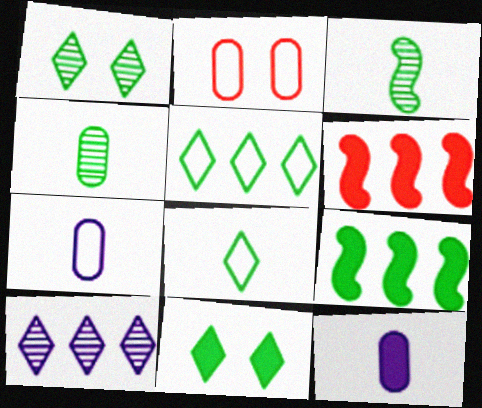[[1, 6, 7], 
[6, 11, 12]]